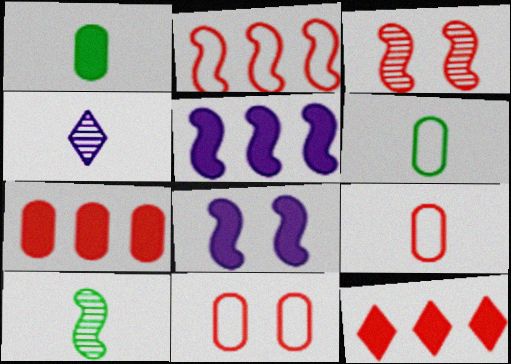[[1, 8, 12], 
[2, 8, 10], 
[3, 9, 12]]